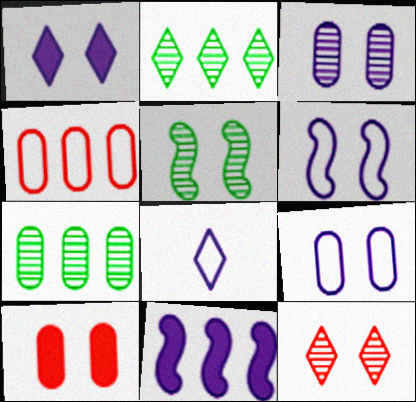[[1, 3, 6], 
[2, 4, 11], 
[3, 5, 12], 
[3, 8, 11]]